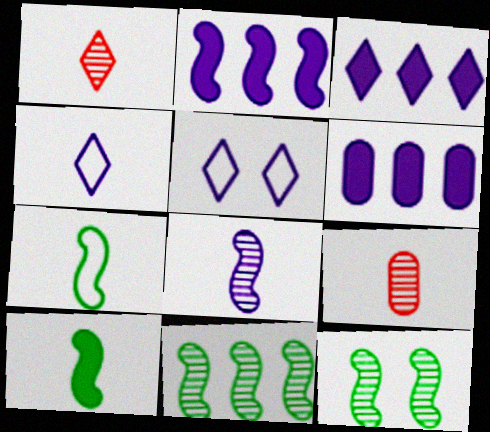[[2, 3, 6], 
[4, 9, 10], 
[5, 6, 8]]